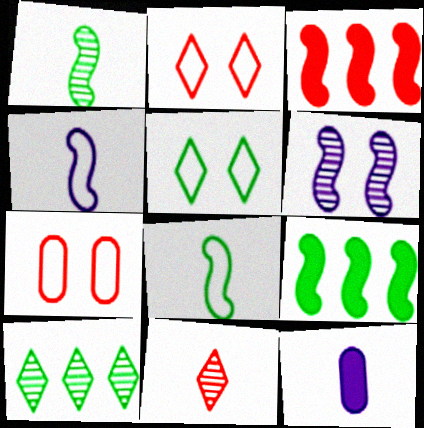[[3, 6, 8], 
[3, 7, 11], 
[8, 11, 12]]